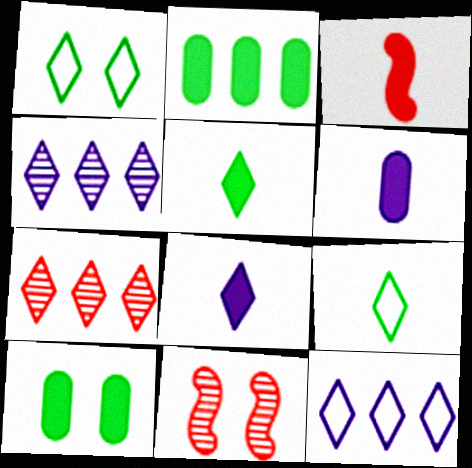[[1, 7, 8], 
[3, 5, 6]]